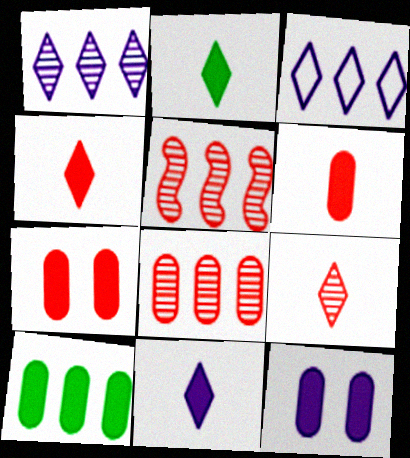[[2, 4, 11], 
[3, 5, 10], 
[6, 10, 12]]